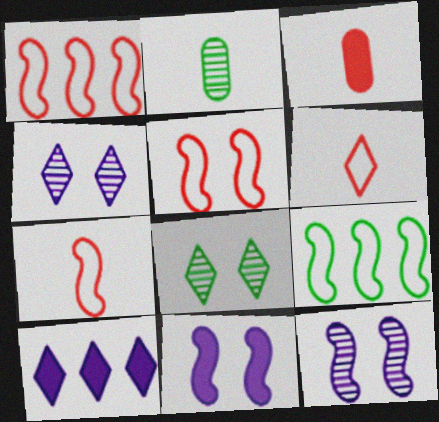[[1, 5, 7], 
[2, 5, 10], 
[3, 4, 9], 
[6, 8, 10]]